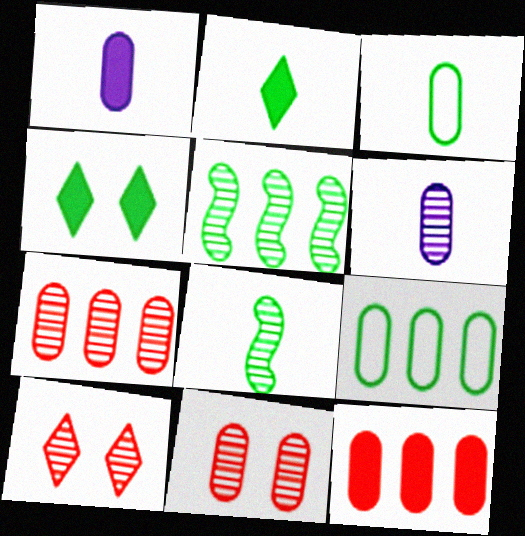[[1, 9, 11], 
[2, 3, 8], 
[3, 4, 5], 
[4, 8, 9], 
[5, 6, 10]]